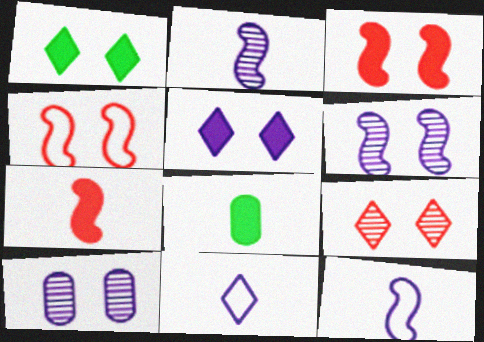[[1, 4, 10]]